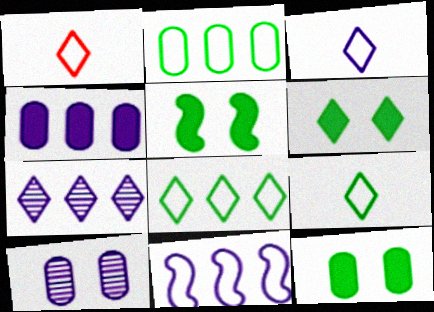[[1, 3, 9], 
[1, 6, 7], 
[4, 7, 11], 
[5, 6, 12]]